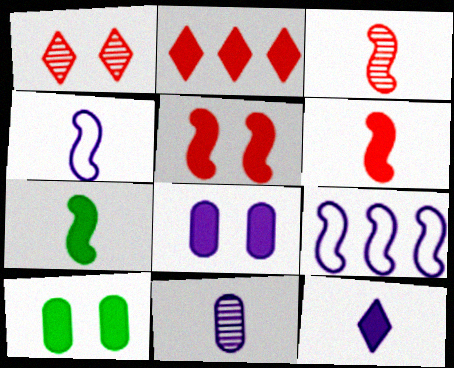[[2, 7, 8], 
[3, 4, 7], 
[4, 11, 12]]